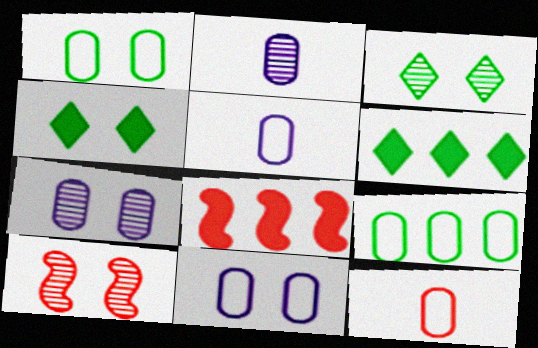[[3, 5, 8], 
[3, 7, 10], 
[4, 10, 11], 
[5, 6, 10], 
[9, 11, 12]]